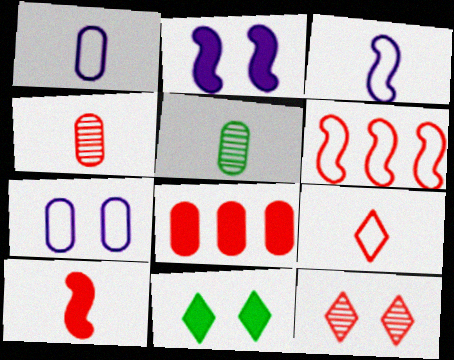[[4, 9, 10], 
[5, 7, 8]]